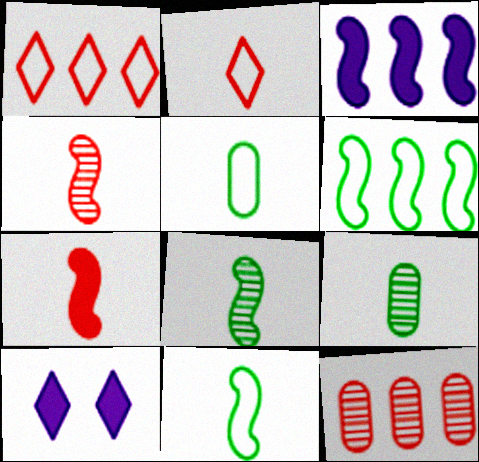[[10, 11, 12]]